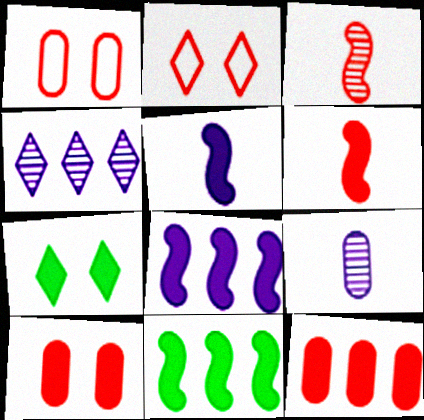[[2, 3, 12], 
[2, 9, 11], 
[5, 7, 12]]